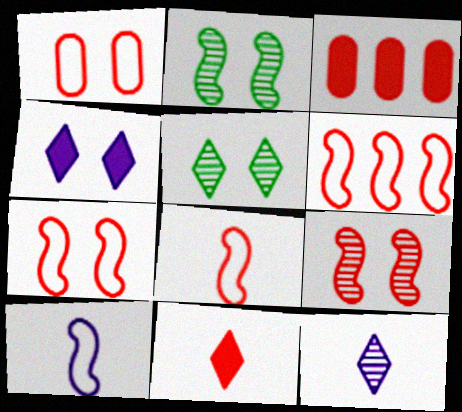[[1, 2, 4], 
[3, 5, 10], 
[6, 7, 8]]